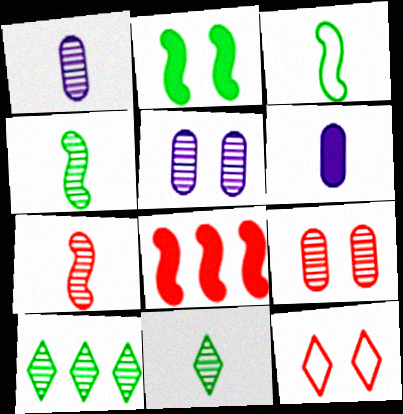[[1, 7, 11], 
[2, 5, 12], 
[5, 7, 10]]